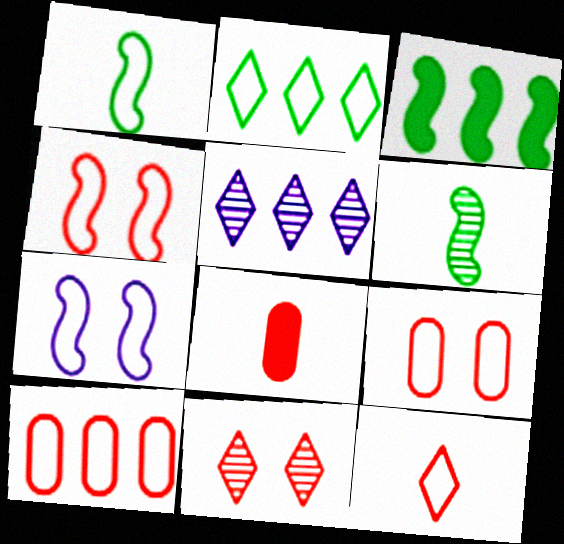[[3, 5, 10], 
[4, 10, 12]]